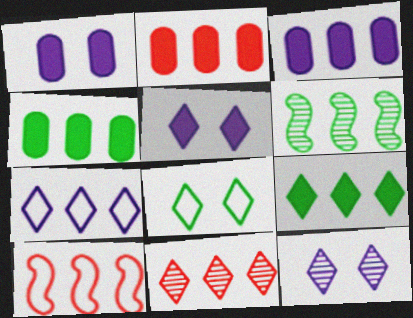[[2, 3, 4], 
[2, 6, 7], 
[2, 10, 11], 
[7, 9, 11]]